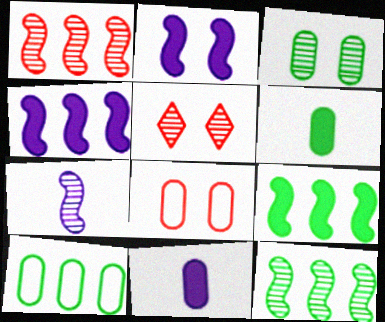[[3, 6, 10]]